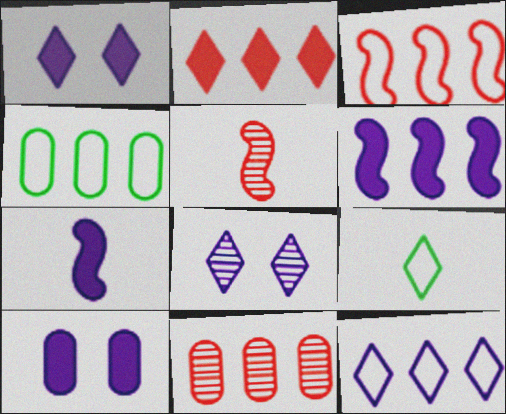[[1, 4, 5], 
[2, 3, 11], 
[2, 8, 9], 
[3, 4, 12]]